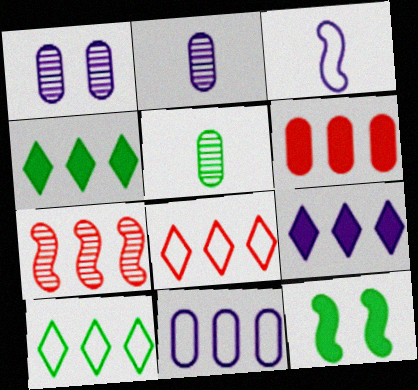[[1, 3, 9], 
[2, 8, 12], 
[3, 7, 12], 
[4, 7, 11], 
[5, 10, 12], 
[6, 7, 8]]